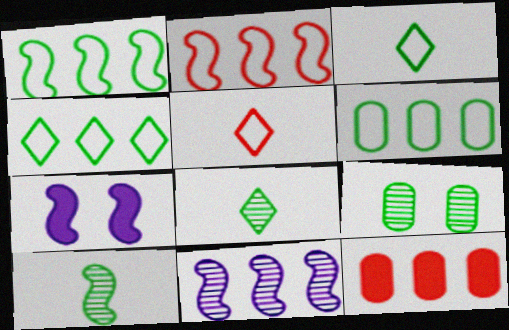[[1, 4, 6], 
[2, 7, 10], 
[4, 11, 12]]